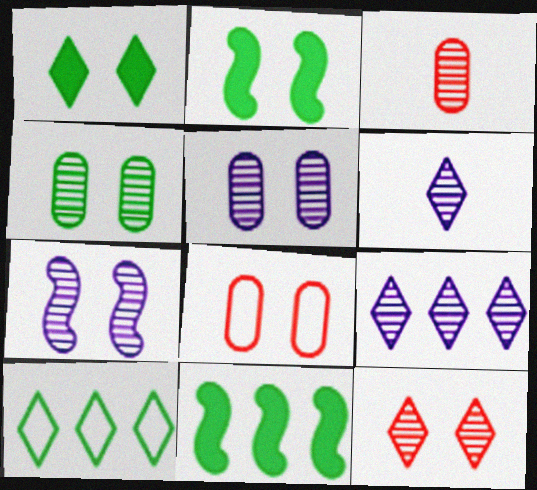[[1, 7, 8], 
[4, 7, 12], 
[6, 8, 11]]